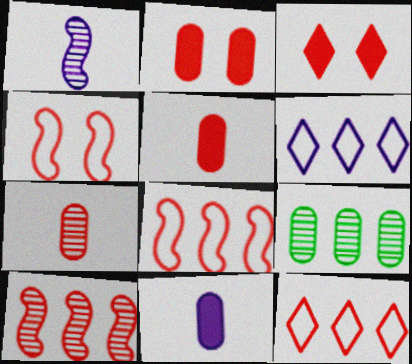[[3, 7, 8]]